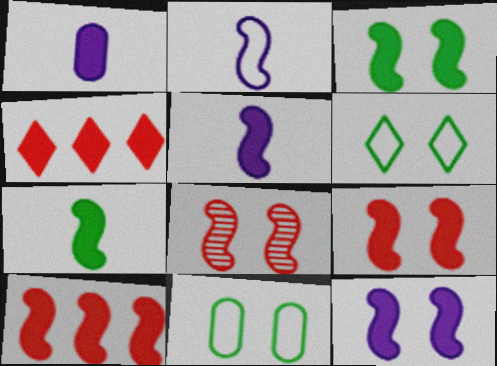[[1, 3, 4], 
[3, 5, 10], 
[3, 9, 12], 
[7, 10, 12]]